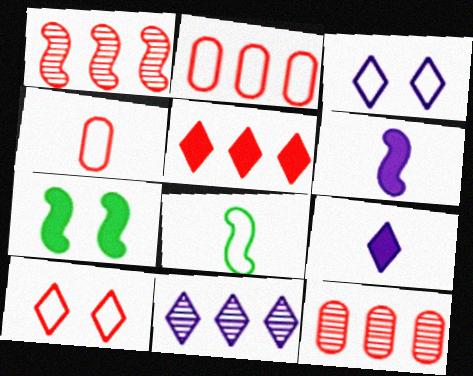[[1, 2, 5], 
[2, 3, 8], 
[3, 9, 11], 
[4, 7, 11]]